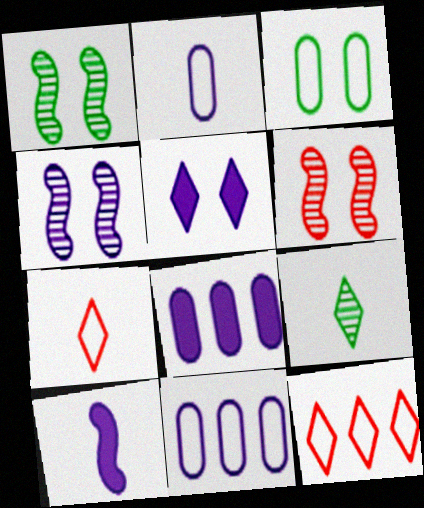[[1, 4, 6], 
[1, 7, 8], 
[3, 5, 6], 
[5, 8, 10], 
[5, 9, 12]]